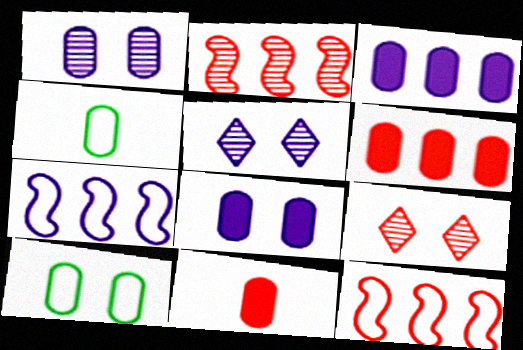[[1, 4, 6], 
[9, 11, 12]]